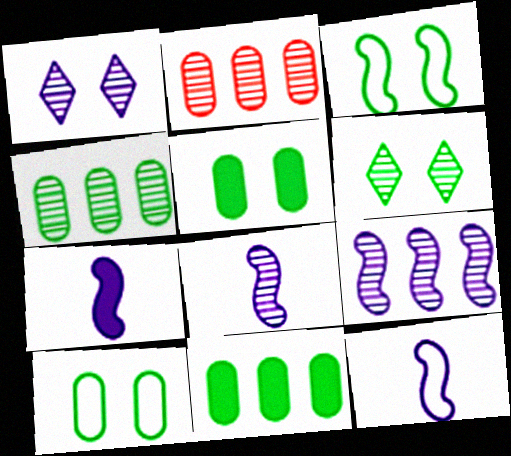[[2, 6, 8], 
[3, 5, 6], 
[7, 8, 12]]